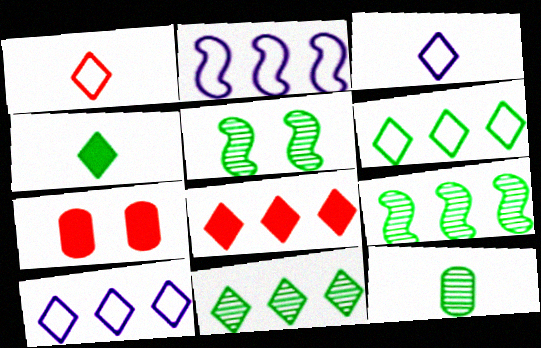[[3, 7, 9], 
[5, 11, 12], 
[8, 10, 11]]